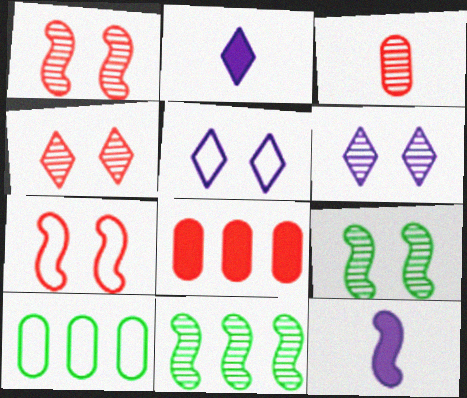[[1, 2, 10], 
[3, 6, 11], 
[4, 10, 12], 
[7, 11, 12]]